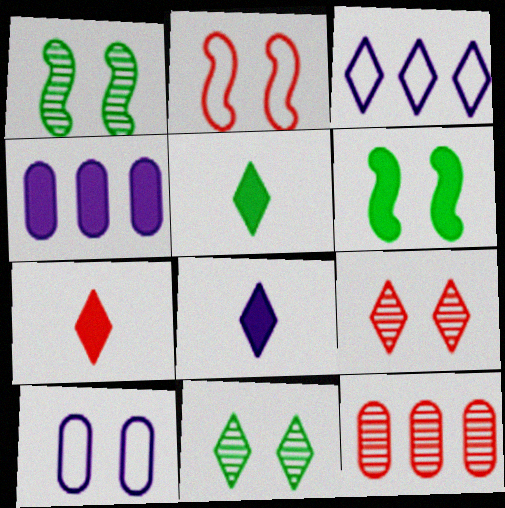[[2, 7, 12], 
[3, 5, 9], 
[3, 7, 11], 
[4, 6, 7], 
[5, 7, 8], 
[6, 9, 10]]